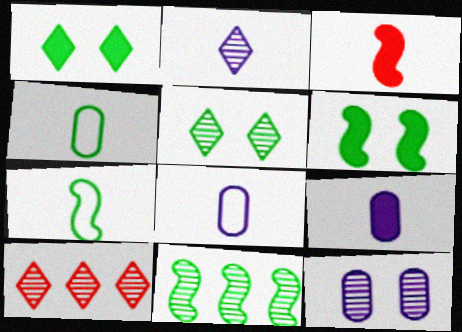[[1, 4, 11], 
[2, 3, 4], 
[2, 5, 10], 
[6, 7, 11], 
[6, 8, 10]]